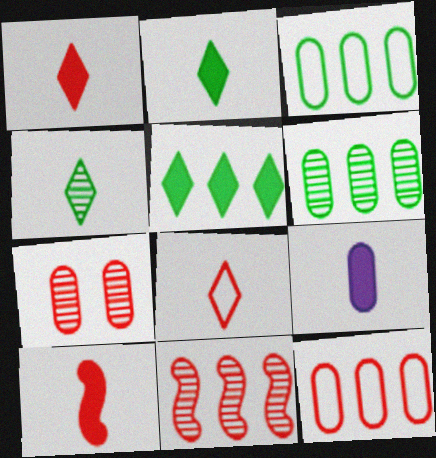[[2, 9, 10], 
[3, 7, 9]]